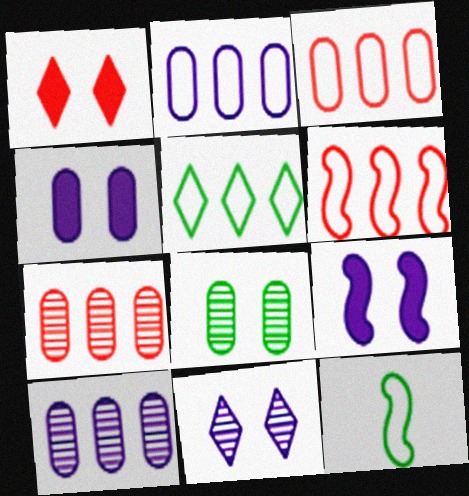[[1, 10, 12], 
[2, 5, 6]]